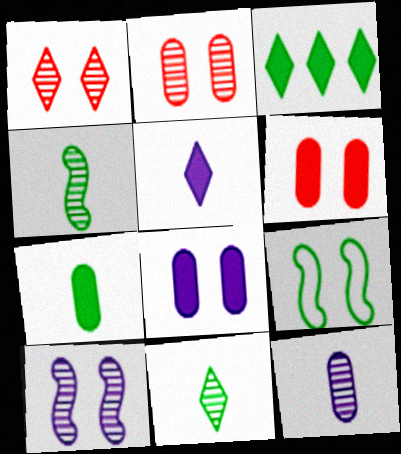[[1, 8, 9]]